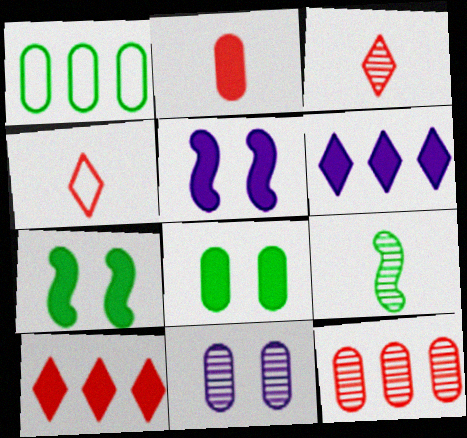[[1, 2, 11], 
[1, 3, 5], 
[2, 6, 7]]